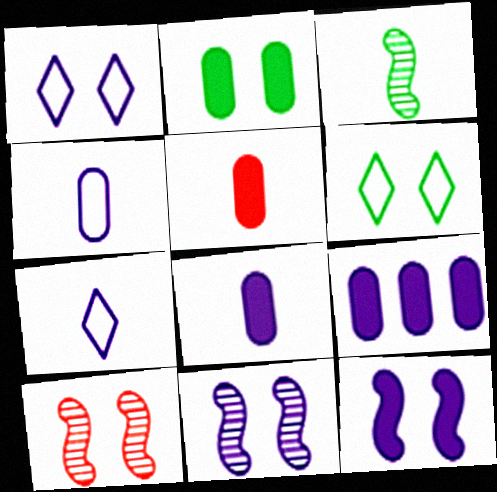[[1, 2, 10], 
[2, 5, 9], 
[3, 5, 7], 
[7, 9, 11]]